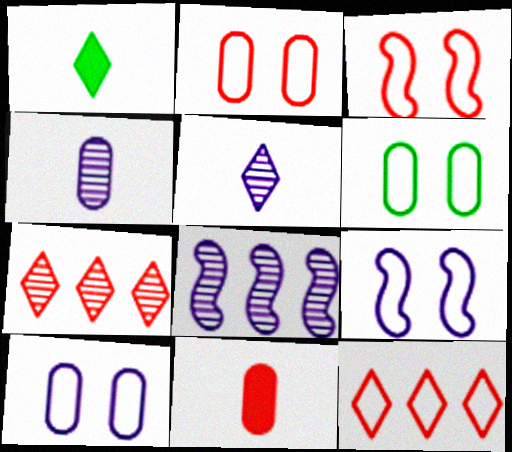[[1, 2, 8], 
[2, 6, 10], 
[3, 7, 11]]